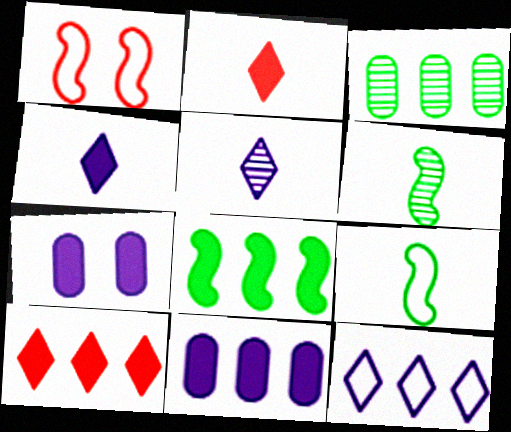[[1, 3, 4], 
[2, 7, 8], 
[8, 10, 11]]